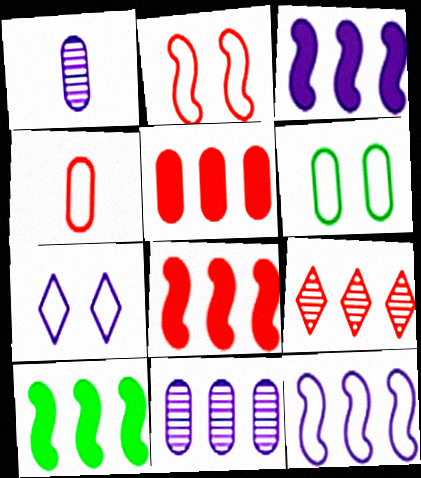[[1, 3, 7], 
[1, 5, 6], 
[2, 6, 7], 
[3, 8, 10]]